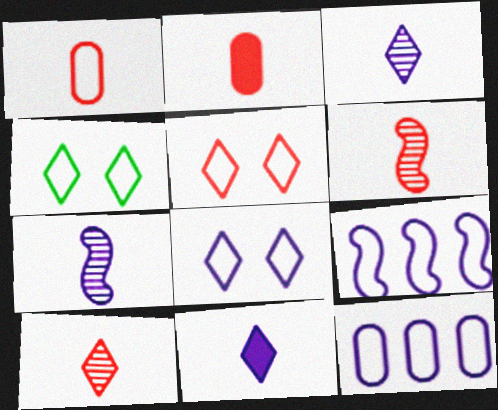[[1, 4, 9], 
[4, 5, 8]]